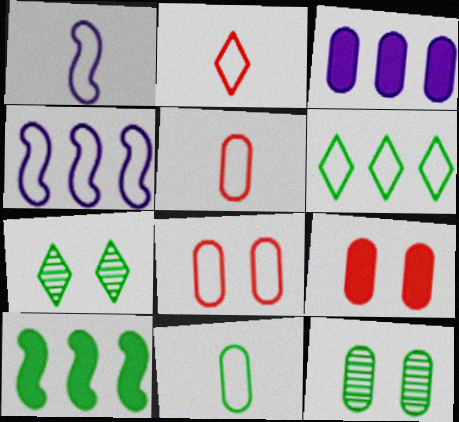[[1, 2, 11], 
[1, 6, 8], 
[3, 5, 12], 
[7, 10, 11]]